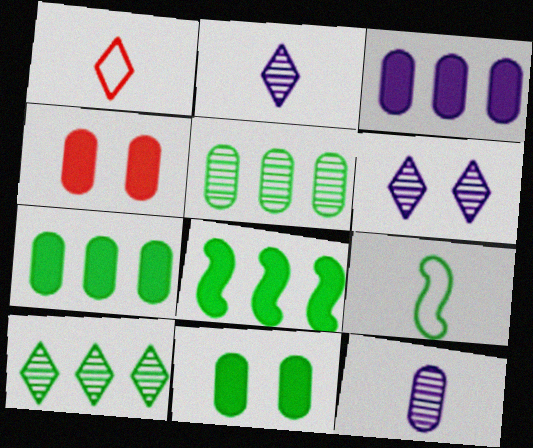[[9, 10, 11]]